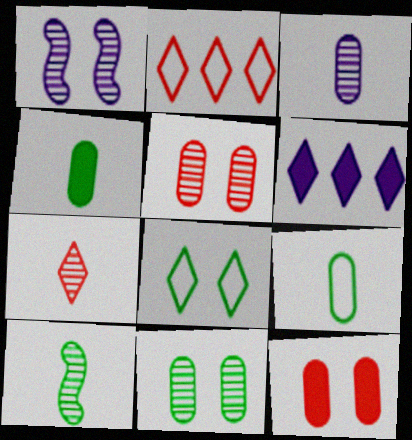[[1, 2, 4], 
[1, 8, 12], 
[3, 7, 10], 
[6, 7, 8]]